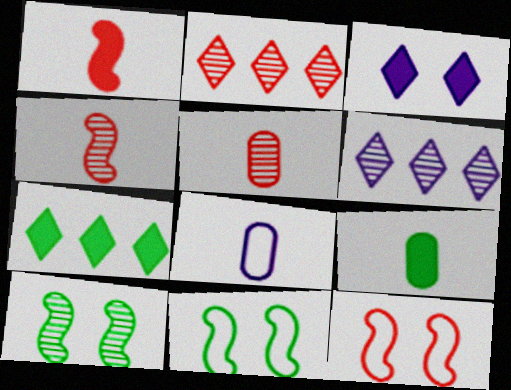[[5, 6, 10], 
[5, 8, 9], 
[6, 9, 12]]